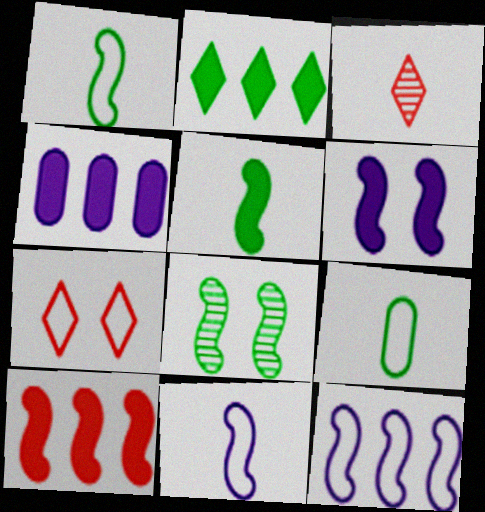[[2, 4, 10], 
[2, 8, 9], 
[5, 6, 10], 
[7, 9, 12], 
[8, 10, 11]]